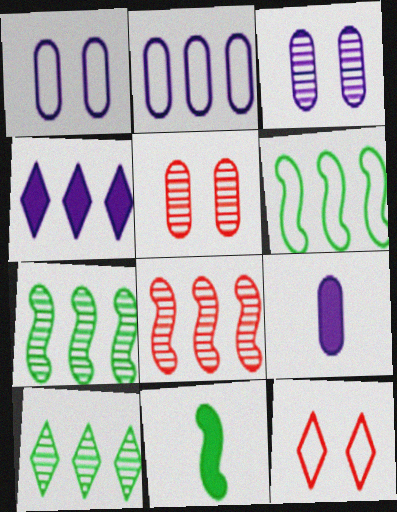[[2, 3, 9], 
[7, 9, 12]]